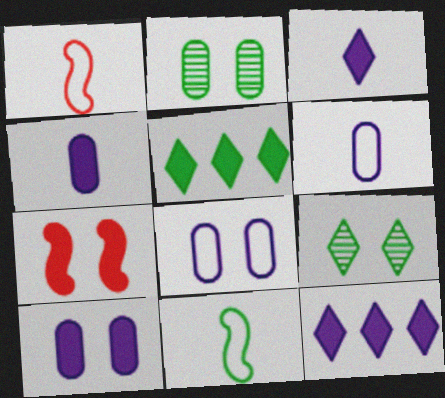[[1, 2, 12], 
[2, 5, 11], 
[4, 5, 7], 
[7, 8, 9]]